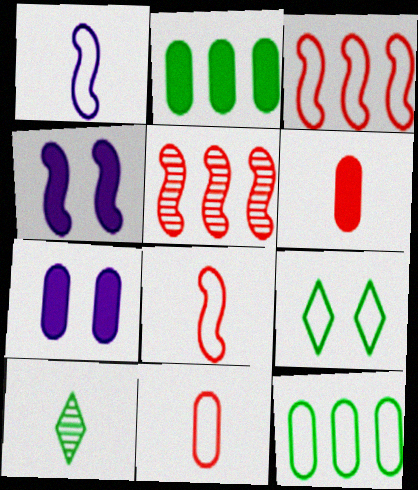[[1, 6, 10], 
[2, 6, 7], 
[3, 7, 10]]